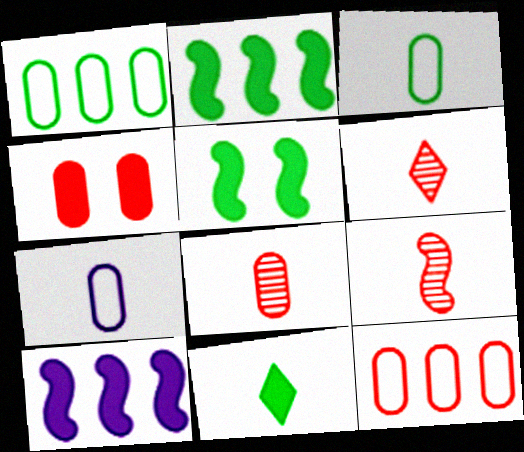[[4, 8, 12], 
[4, 10, 11], 
[6, 8, 9], 
[7, 9, 11]]